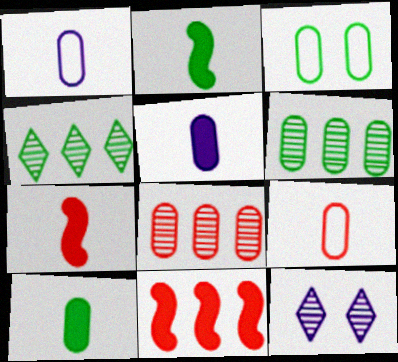[[2, 3, 4], 
[3, 5, 8], 
[3, 6, 10]]